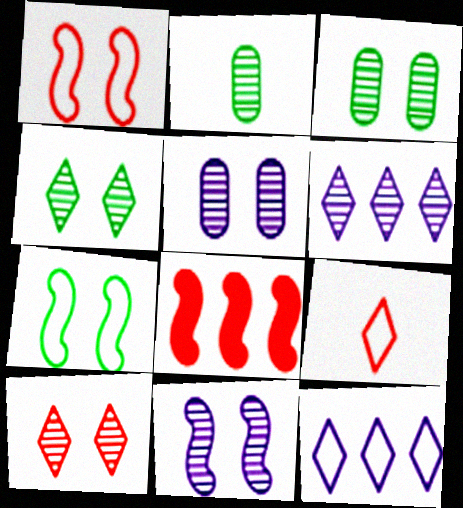[[3, 10, 11]]